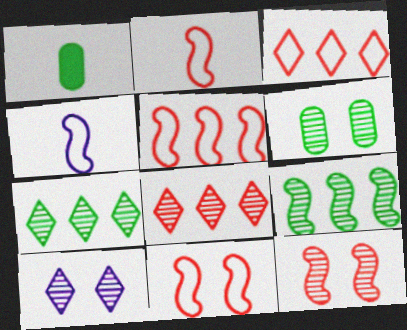[[1, 5, 10], 
[2, 5, 11], 
[6, 10, 12]]